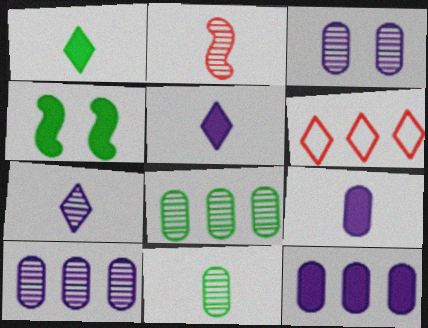[[2, 7, 11]]